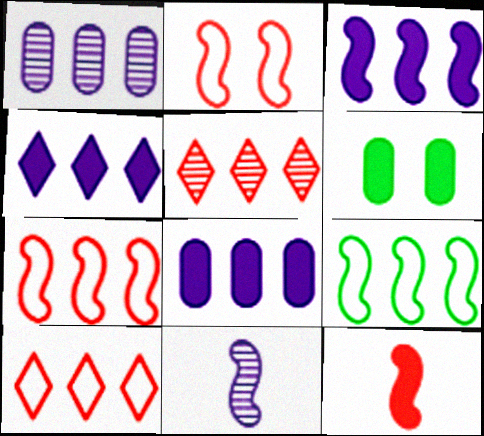[[3, 4, 8], 
[4, 6, 12], 
[5, 8, 9], 
[6, 10, 11]]